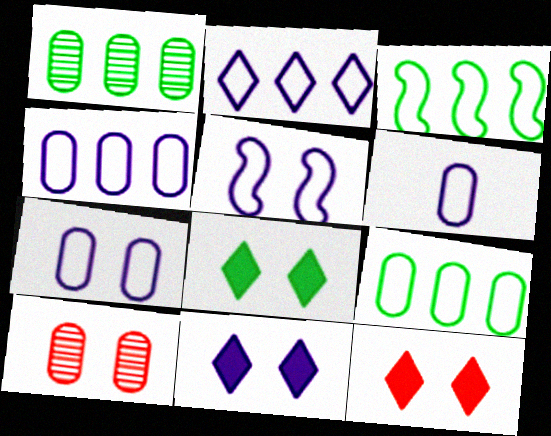[[2, 5, 6], 
[4, 6, 7], 
[5, 8, 10], 
[8, 11, 12]]